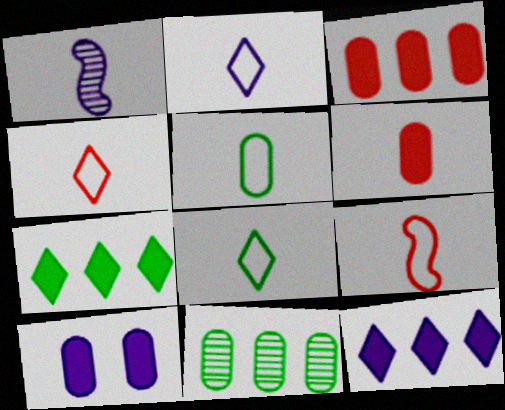[[1, 6, 8], 
[2, 4, 8], 
[2, 5, 9]]